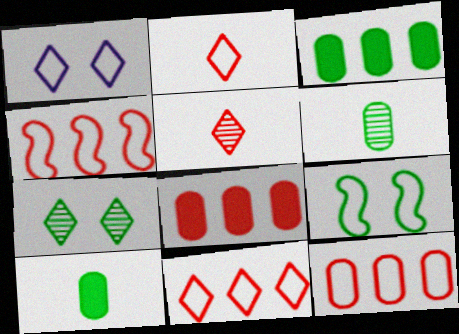[[4, 11, 12]]